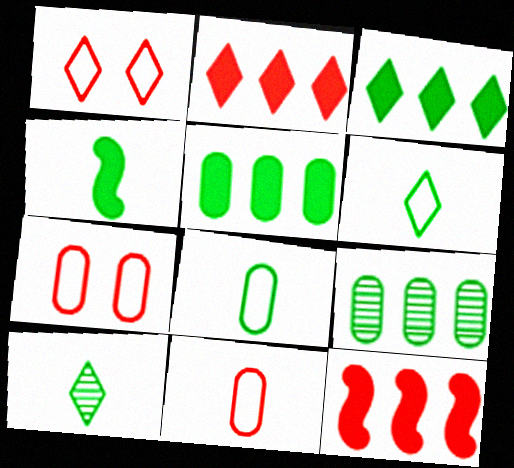[[4, 8, 10]]